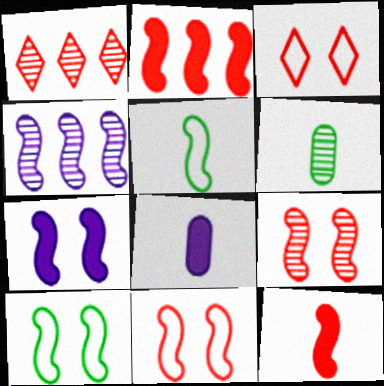[[1, 8, 10], 
[4, 10, 12], 
[7, 9, 10]]